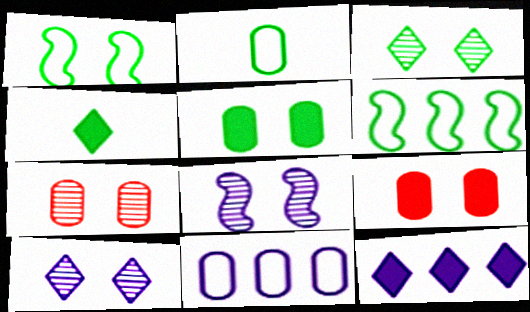[[1, 3, 5], 
[1, 9, 10], 
[3, 7, 8]]